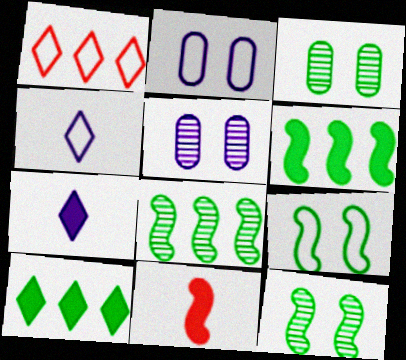[]